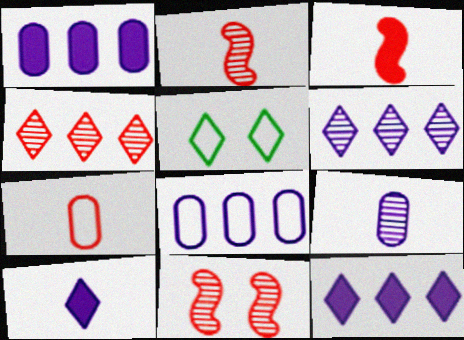[[1, 2, 5], 
[4, 5, 10]]